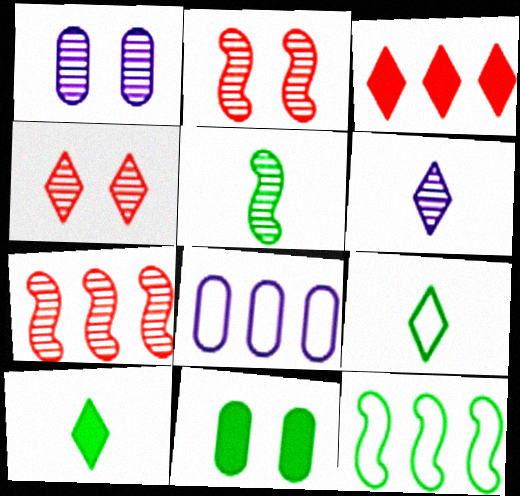[[2, 8, 10]]